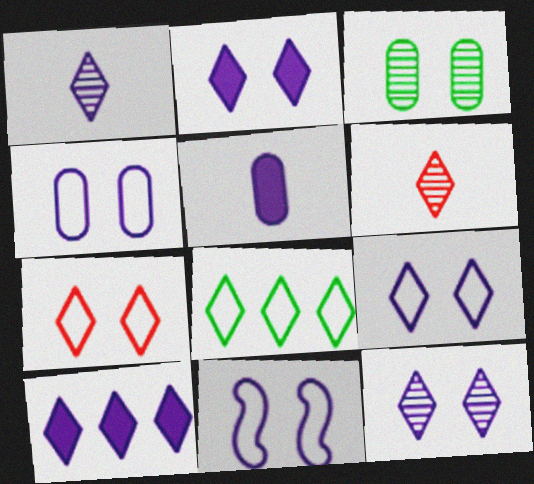[[1, 9, 10], 
[2, 6, 8], 
[2, 9, 12], 
[4, 9, 11]]